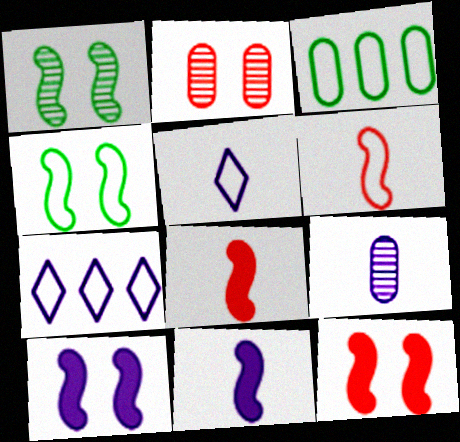[[5, 9, 11], 
[7, 9, 10]]